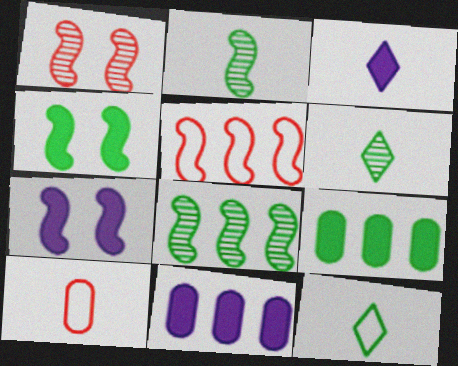[[1, 11, 12], 
[2, 3, 10], 
[2, 5, 7], 
[3, 7, 11]]